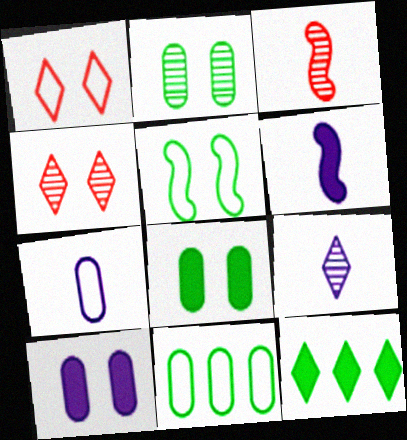[[1, 9, 12], 
[4, 5, 10], 
[4, 6, 11], 
[6, 7, 9]]